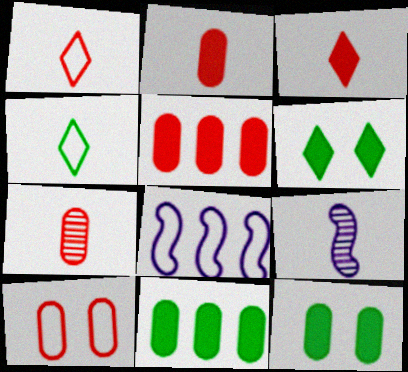[[2, 4, 9], 
[4, 8, 10], 
[5, 7, 10], 
[6, 7, 8]]